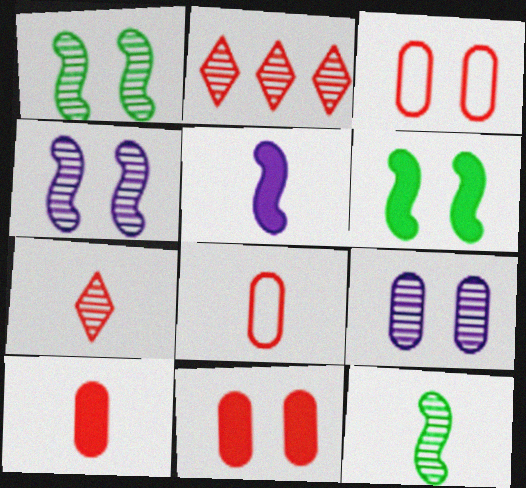[[2, 9, 12]]